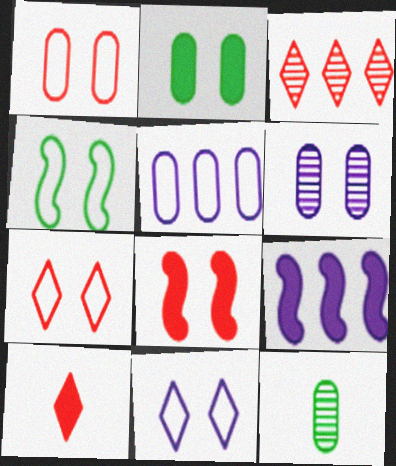[[1, 2, 6], 
[1, 4, 11], 
[2, 9, 10], 
[3, 7, 10], 
[7, 9, 12]]